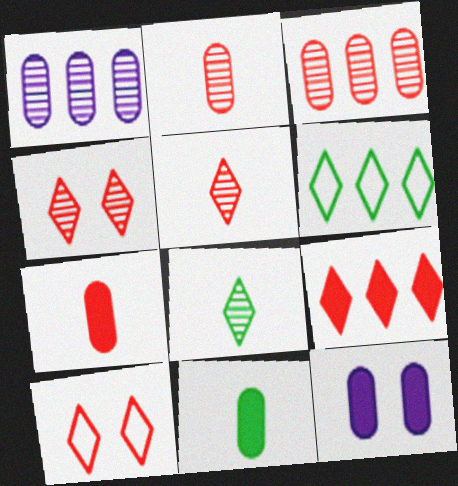[[5, 9, 10]]